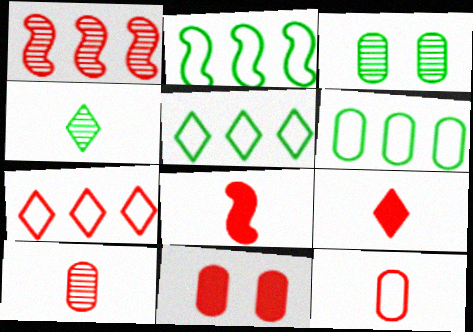[[2, 5, 6]]